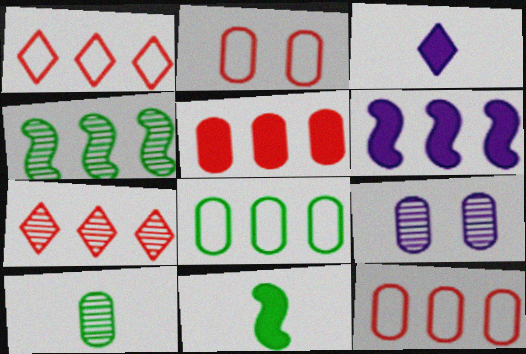[[1, 9, 11], 
[2, 3, 4], 
[6, 7, 8]]